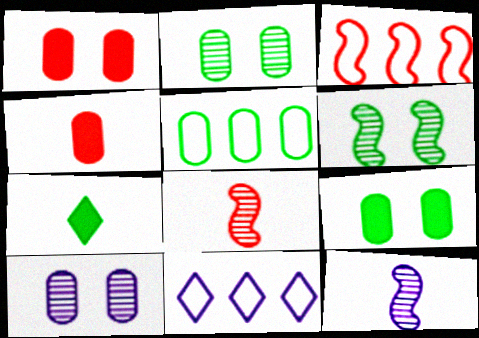[[3, 5, 11], 
[3, 7, 10], 
[4, 5, 10], 
[4, 6, 11], 
[5, 6, 7], 
[8, 9, 11]]